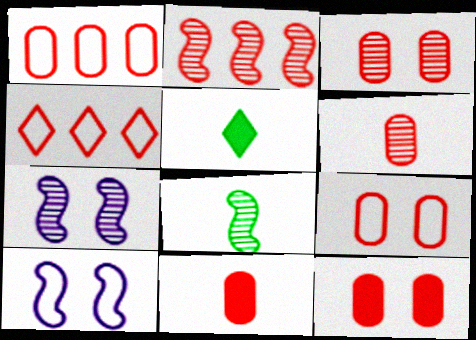[[1, 3, 11], 
[1, 5, 7], 
[1, 6, 12], 
[2, 7, 8], 
[3, 9, 12]]